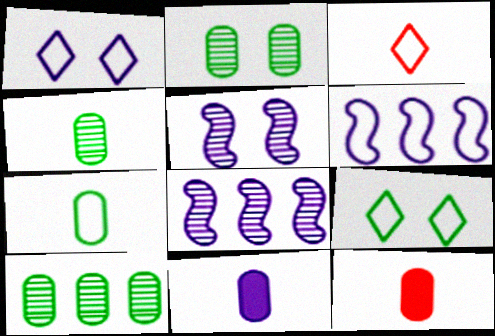[[1, 8, 11], 
[2, 4, 10], 
[8, 9, 12]]